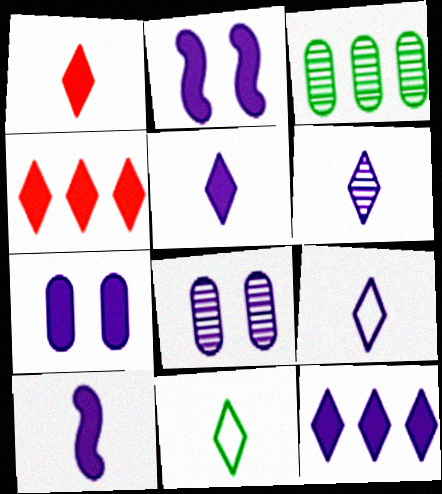[[1, 6, 11], 
[5, 6, 9], 
[7, 10, 12]]